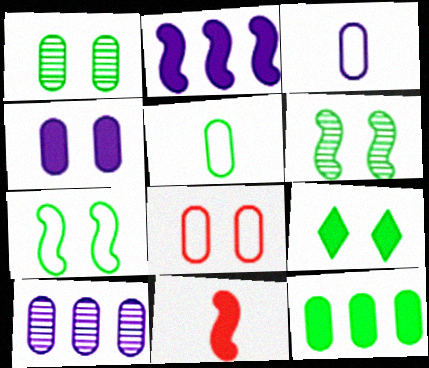[[1, 4, 8], 
[1, 5, 12], 
[1, 7, 9], 
[3, 4, 10]]